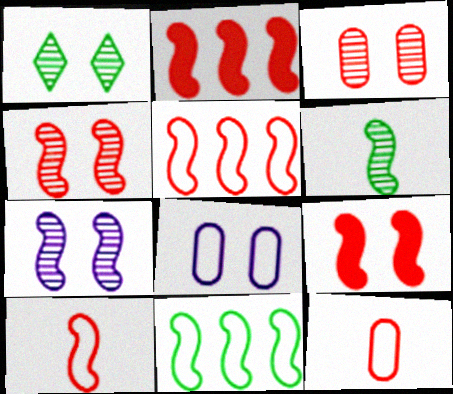[[1, 3, 7], 
[1, 8, 9], 
[2, 4, 10]]